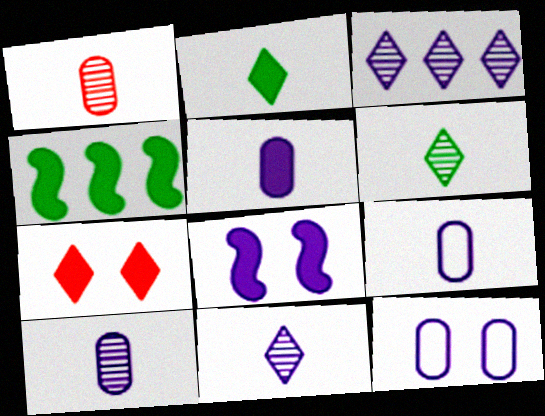[[3, 8, 9], 
[4, 5, 7], 
[5, 9, 10]]